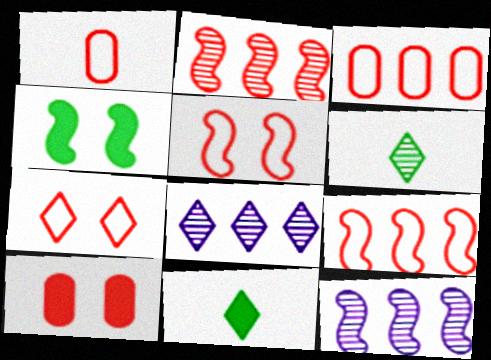[[1, 4, 8], 
[1, 7, 9], 
[7, 8, 11]]